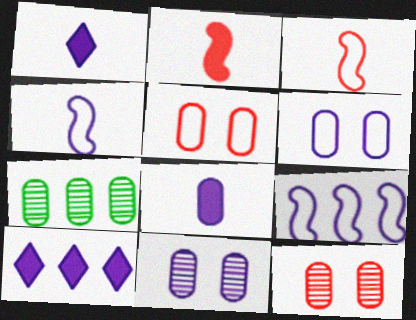[[1, 9, 11], 
[4, 10, 11], 
[5, 7, 8]]